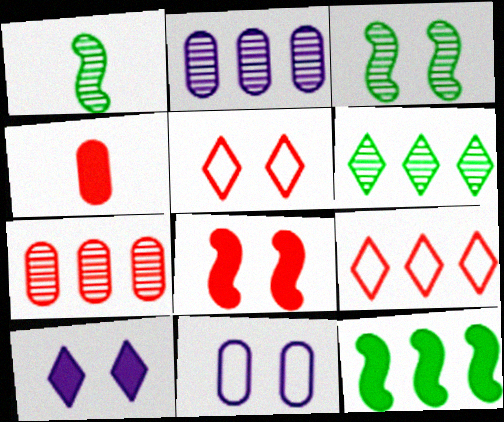[[2, 9, 12], 
[4, 10, 12]]